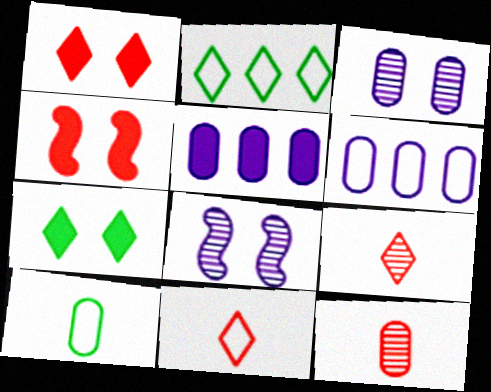[]